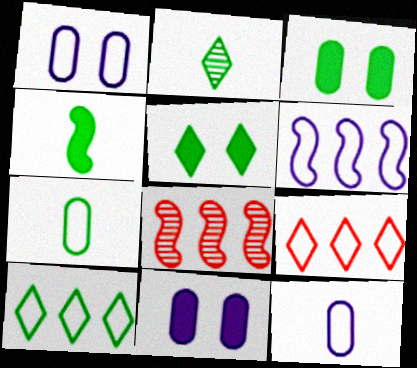[[2, 4, 7], 
[2, 5, 10], 
[5, 8, 12]]